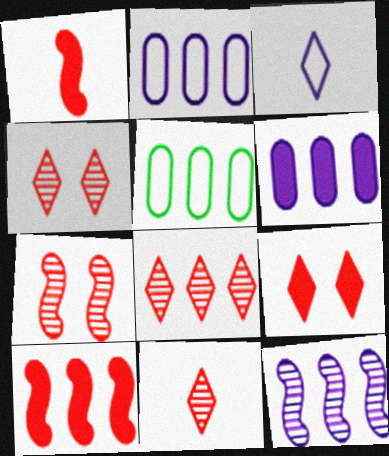[[4, 8, 11]]